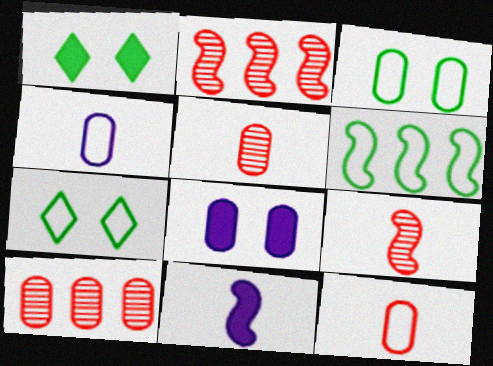[[1, 2, 4], 
[7, 10, 11]]